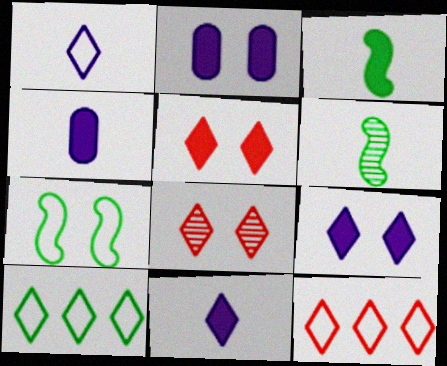[[2, 6, 12], 
[2, 7, 8], 
[8, 10, 11]]